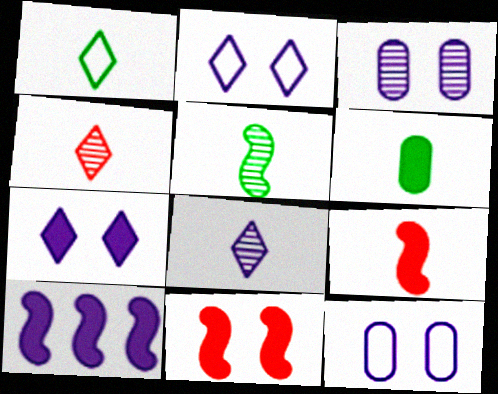[[1, 5, 6], 
[8, 10, 12]]